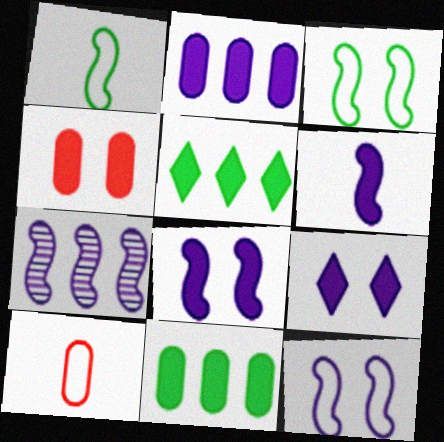[[2, 6, 9], 
[4, 5, 6], 
[6, 7, 12]]